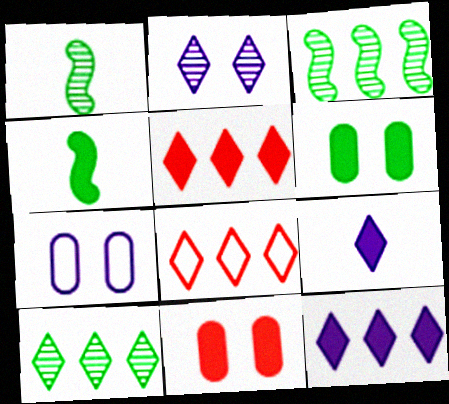[[1, 5, 7], 
[4, 11, 12], 
[8, 10, 12]]